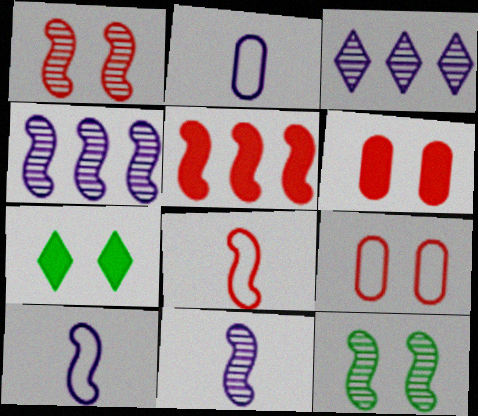[[1, 5, 8], 
[5, 10, 12]]